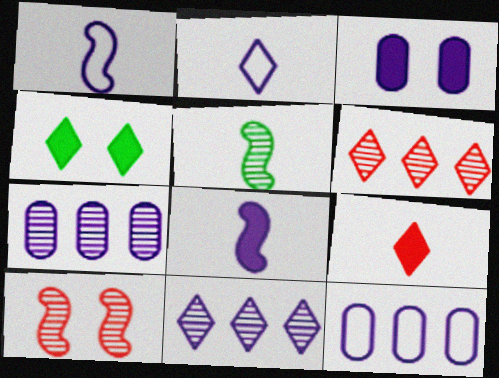[[1, 3, 11], 
[2, 4, 6]]